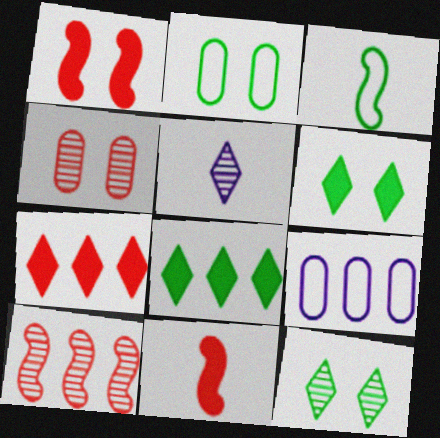[[8, 9, 10], 
[9, 11, 12]]